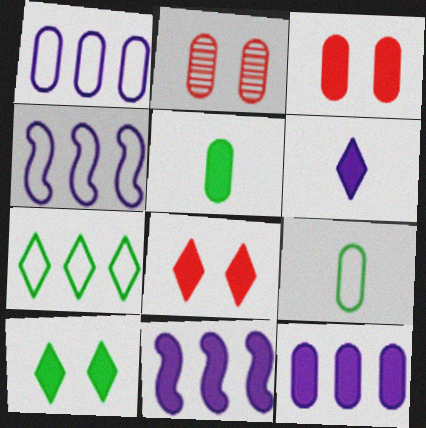[[1, 2, 5], 
[2, 9, 12], 
[3, 5, 12], 
[5, 8, 11]]